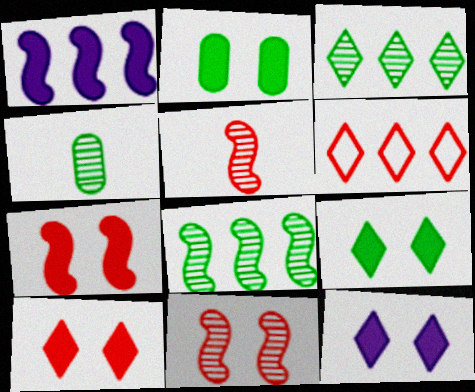[[2, 7, 12], 
[9, 10, 12]]